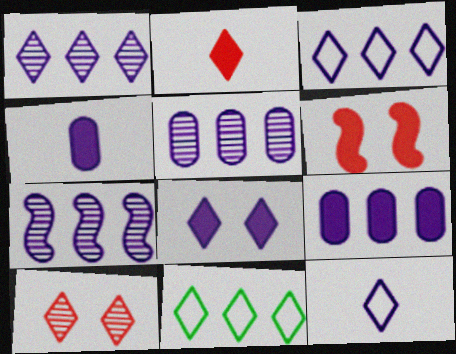[[1, 5, 7], 
[1, 8, 12], 
[3, 7, 9]]